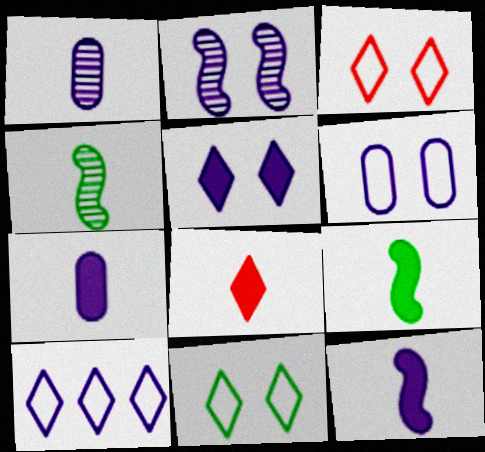[[2, 5, 6], 
[2, 7, 10], 
[7, 8, 9]]